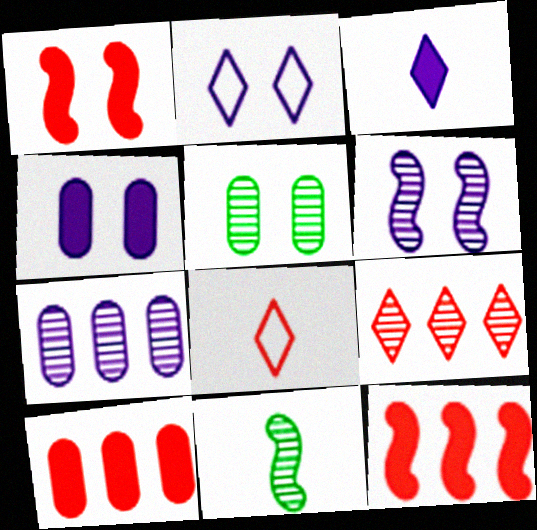[[1, 2, 5], 
[2, 4, 6], 
[2, 10, 11]]